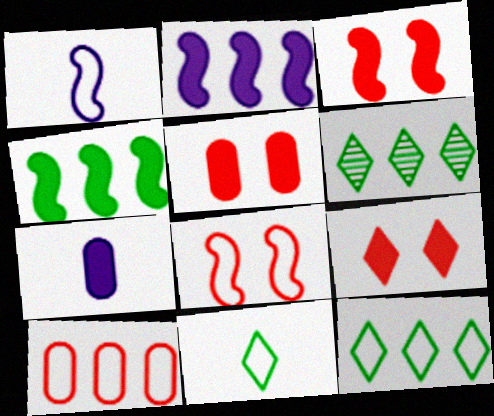[[1, 5, 6], 
[2, 6, 10], 
[3, 5, 9], 
[4, 7, 9], 
[6, 7, 8]]